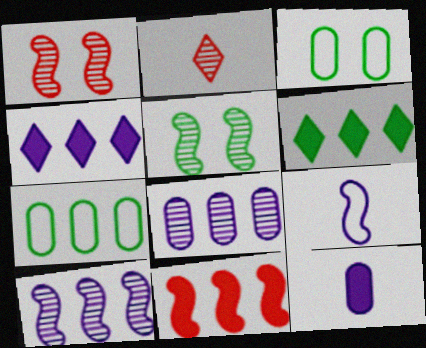[[2, 5, 8], 
[5, 9, 11]]